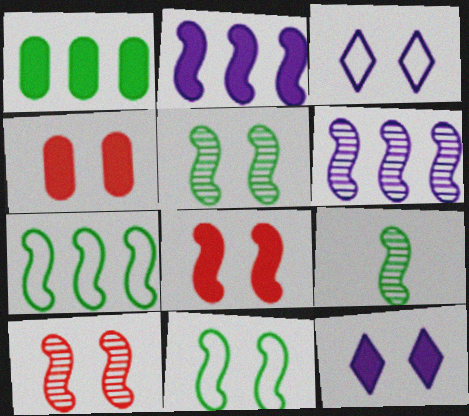[[3, 4, 5], 
[6, 9, 10]]